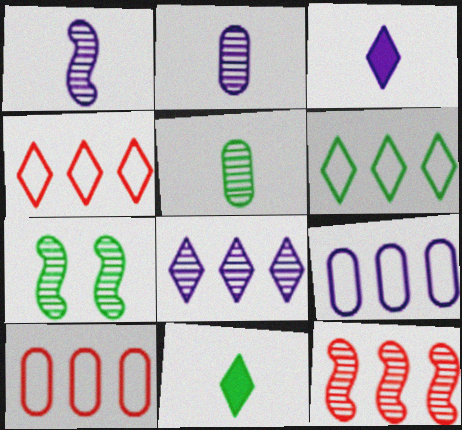[[1, 7, 12], 
[3, 7, 10]]